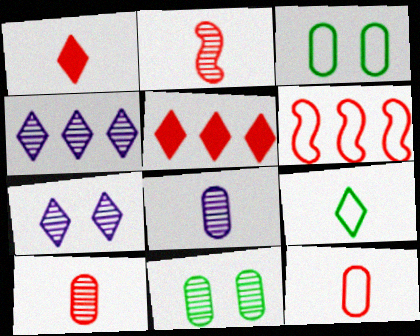[[1, 2, 12], 
[2, 4, 11], 
[5, 7, 9]]